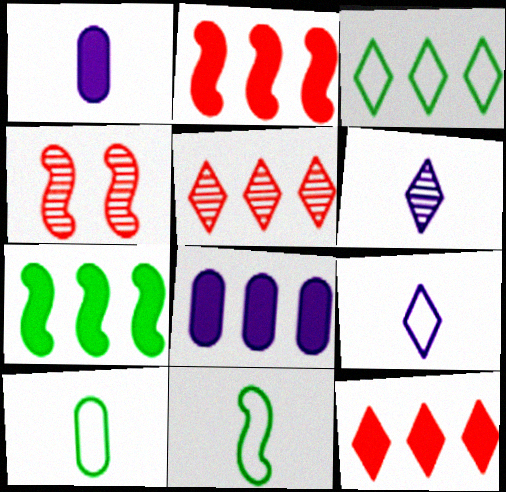[[1, 3, 4], 
[7, 8, 12]]